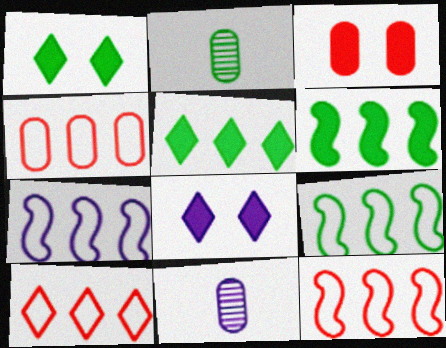[[1, 2, 9], 
[1, 11, 12], 
[2, 8, 12], 
[4, 10, 12], 
[7, 8, 11], 
[7, 9, 12]]